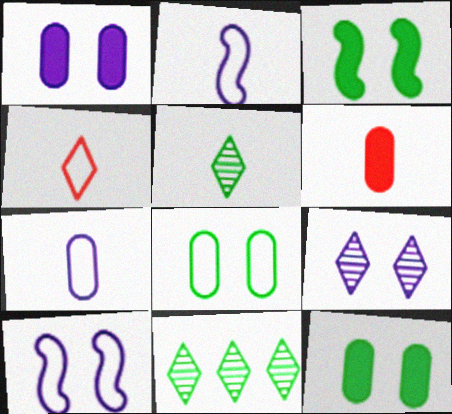[[1, 9, 10], 
[2, 5, 6], 
[6, 10, 11]]